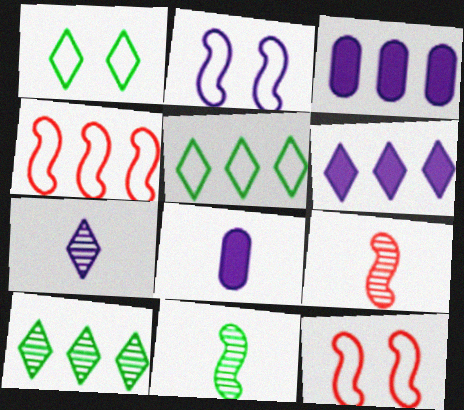[[1, 3, 9], 
[2, 3, 7], 
[3, 4, 10], 
[8, 10, 12]]